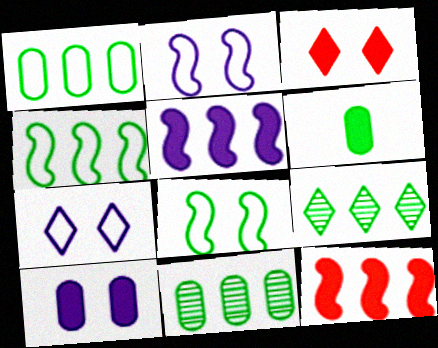[[3, 5, 6], 
[6, 8, 9]]